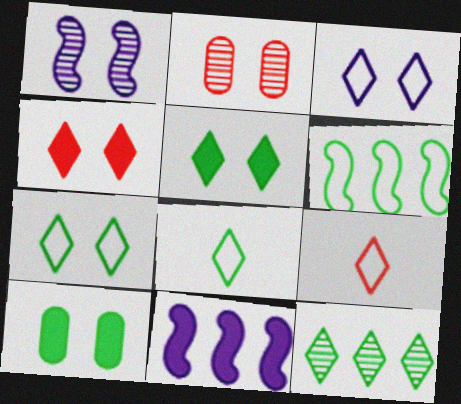[[2, 8, 11], 
[5, 8, 12]]